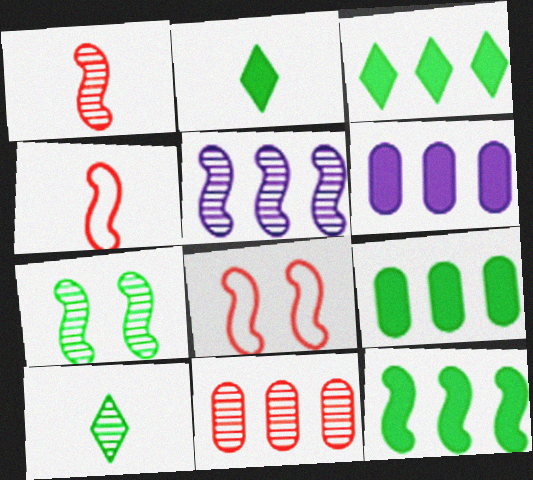[[1, 5, 7], 
[3, 9, 12], 
[6, 8, 10]]